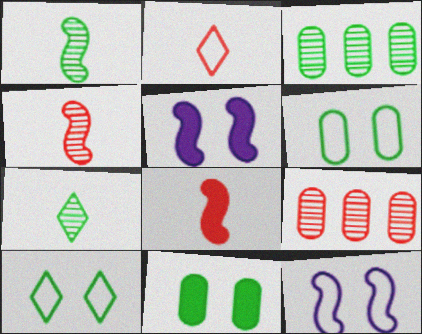[[2, 3, 5]]